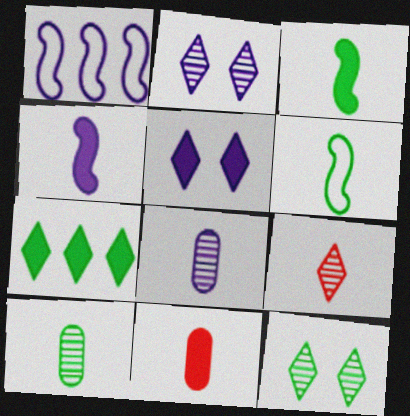[[1, 5, 8], 
[1, 11, 12]]